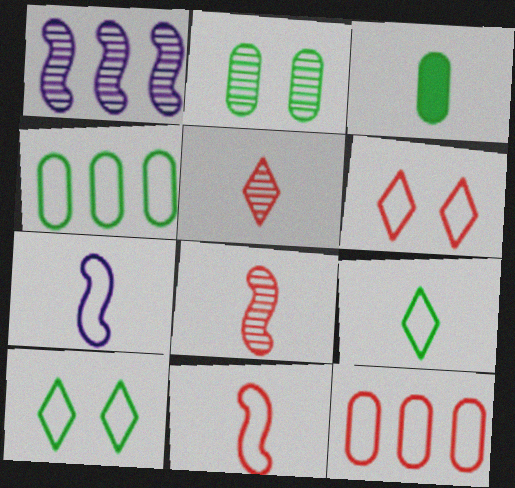[[1, 2, 5], 
[1, 3, 6], 
[2, 3, 4], 
[3, 5, 7], 
[4, 6, 7], 
[6, 11, 12], 
[7, 10, 12]]